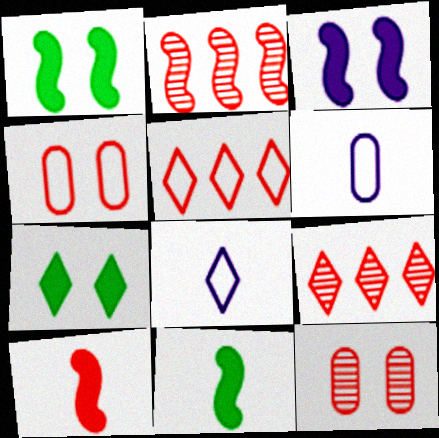[[1, 6, 9], 
[2, 6, 7], 
[4, 9, 10], 
[5, 10, 12], 
[7, 8, 9]]